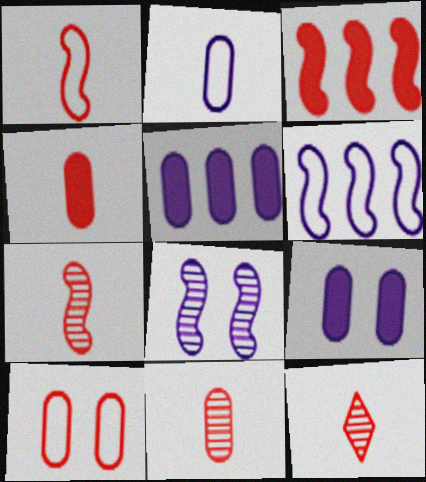[[1, 4, 12], 
[3, 10, 12], 
[7, 11, 12]]